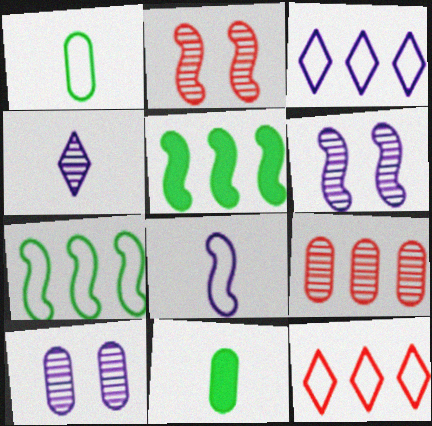[[2, 3, 11], 
[2, 5, 8], 
[3, 5, 9], 
[6, 11, 12]]